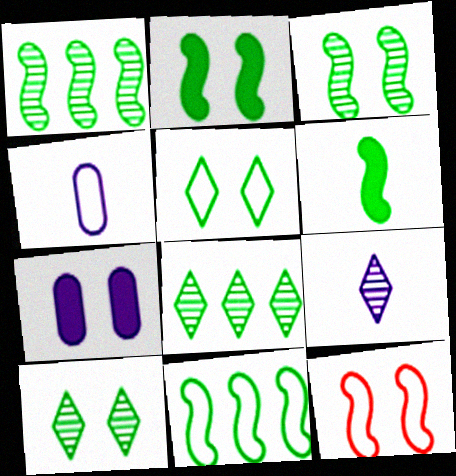[[3, 6, 11], 
[7, 10, 12]]